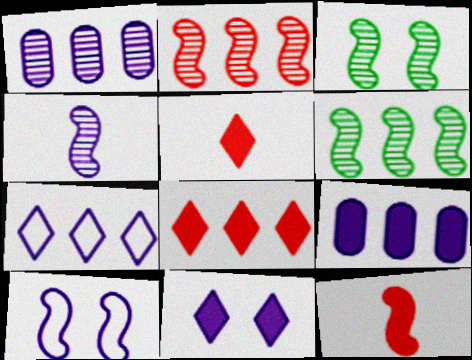[[2, 3, 4], 
[6, 10, 12]]